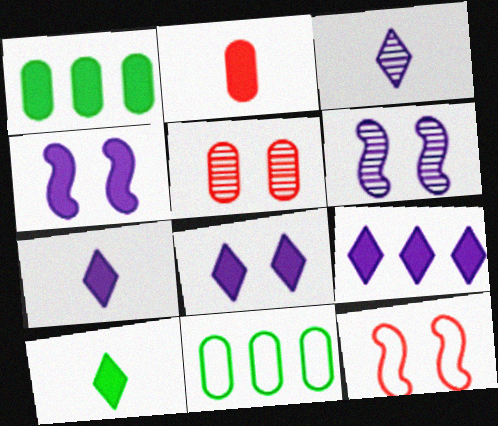[[1, 3, 12], 
[7, 8, 9]]